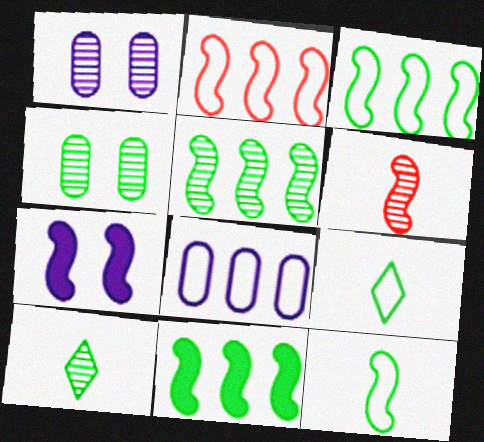[[3, 5, 11], 
[3, 6, 7], 
[4, 5, 10], 
[4, 9, 11]]